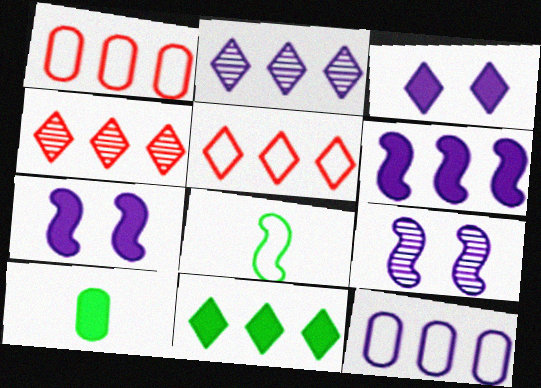[[2, 5, 11], 
[2, 6, 12], 
[5, 9, 10]]